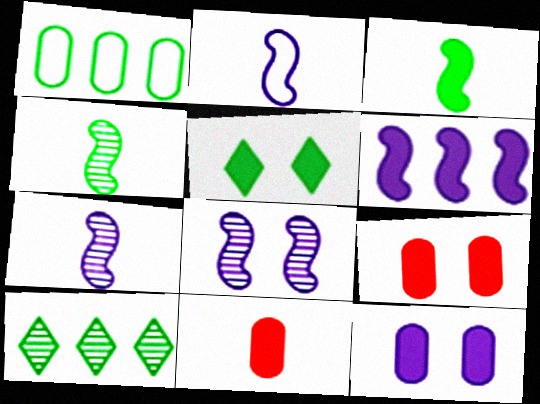[[1, 4, 5], 
[2, 6, 8], 
[2, 9, 10], 
[5, 6, 11]]